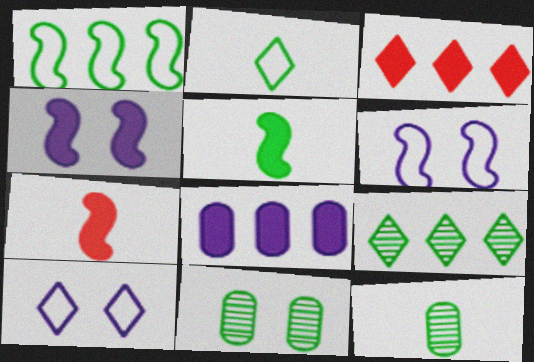[[2, 5, 12], 
[3, 6, 12]]